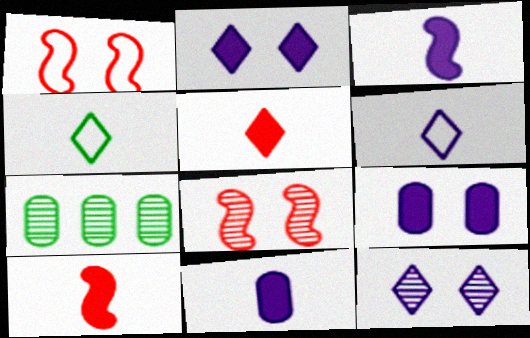[]